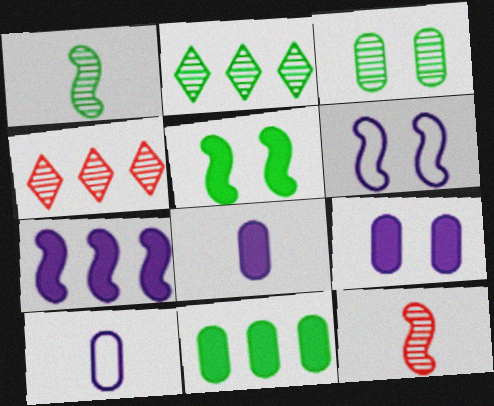[[1, 2, 3], 
[4, 5, 10]]